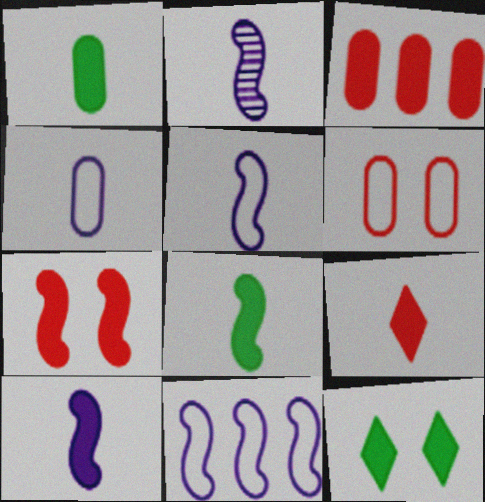[[1, 9, 10], 
[2, 5, 10], 
[3, 7, 9], 
[3, 10, 12]]